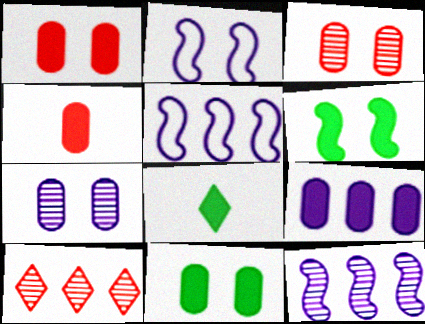[[3, 5, 8], 
[4, 9, 11]]